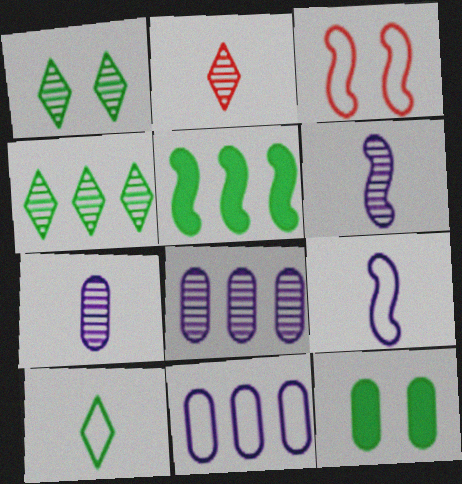[[3, 5, 6], 
[3, 10, 11]]